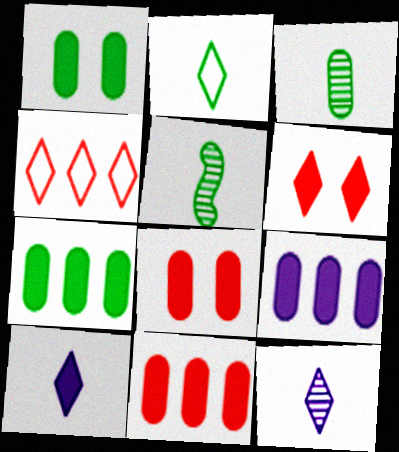[[7, 9, 11]]